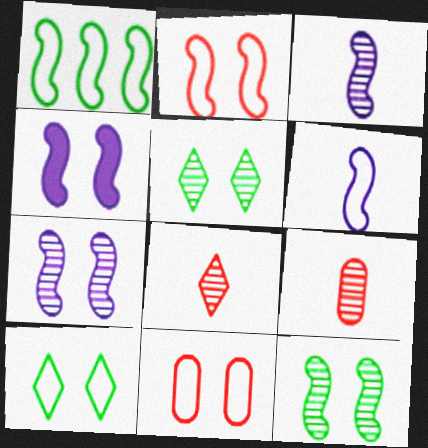[[1, 2, 6], 
[2, 4, 12], 
[4, 5, 11]]